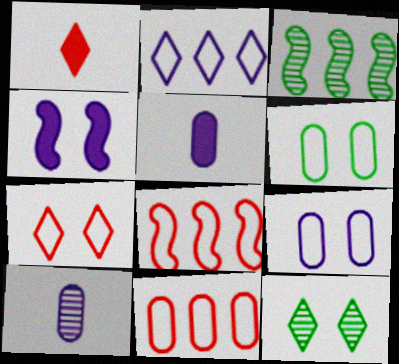[[1, 2, 12], 
[1, 3, 9], 
[2, 4, 10], 
[3, 5, 7], 
[5, 8, 12]]